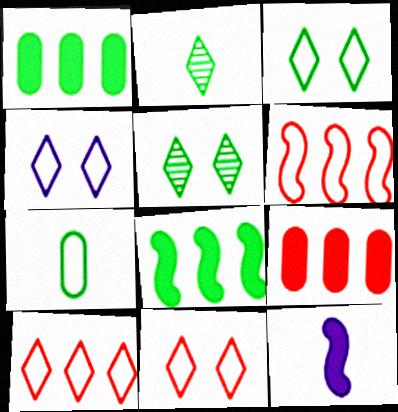[[3, 4, 11], 
[4, 6, 7], 
[5, 7, 8]]